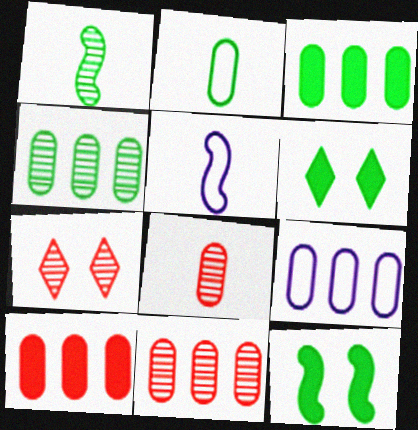[[3, 5, 7], 
[3, 9, 11], 
[4, 9, 10], 
[5, 6, 11]]